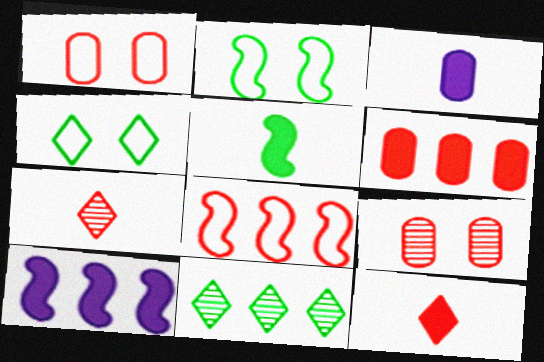[[3, 5, 12], 
[8, 9, 12]]